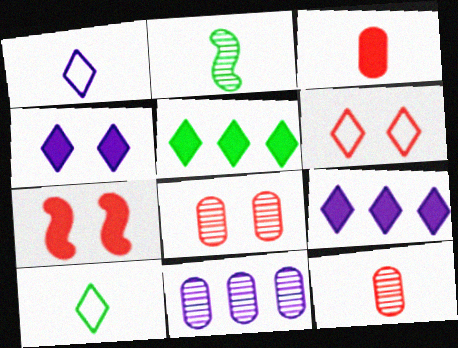[[1, 2, 3], 
[6, 7, 8], 
[7, 10, 11]]